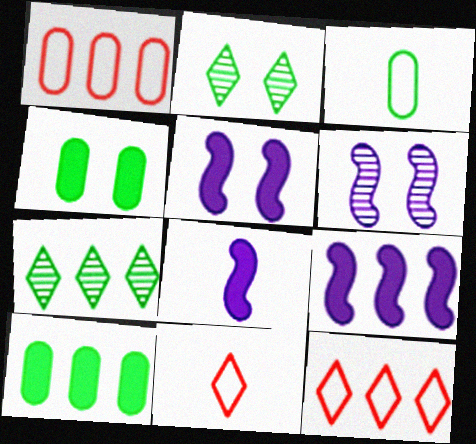[[1, 2, 8], 
[1, 7, 9], 
[5, 8, 9], 
[6, 10, 11]]